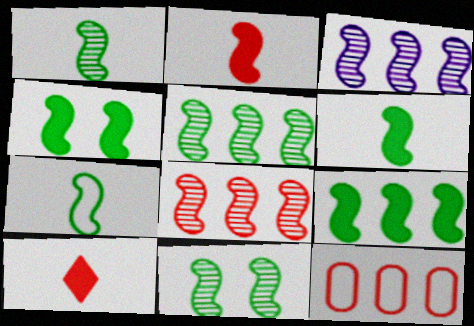[[1, 5, 11], 
[1, 6, 7], 
[3, 5, 8], 
[4, 5, 7], 
[4, 6, 9], 
[7, 9, 11]]